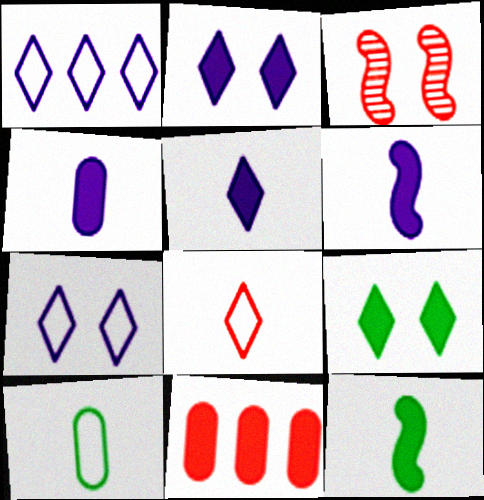[[2, 11, 12], 
[3, 8, 11], 
[4, 5, 6], 
[6, 9, 11]]